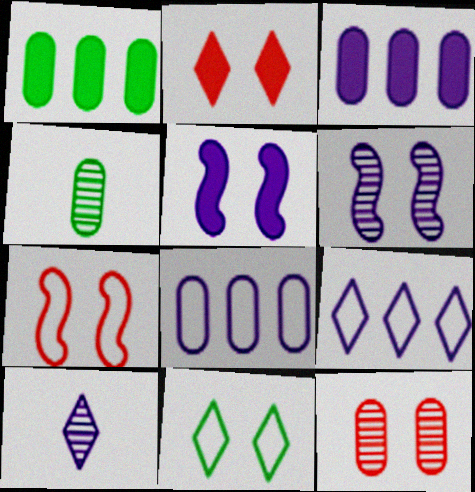[[1, 7, 10], 
[2, 7, 12], 
[5, 8, 10], 
[5, 11, 12]]